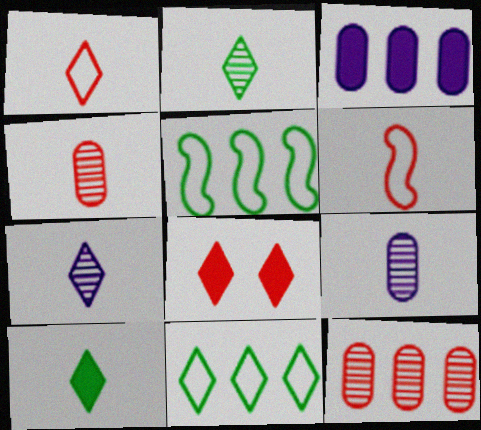[[1, 7, 10], 
[5, 8, 9], 
[6, 8, 12], 
[6, 9, 10], 
[7, 8, 11]]